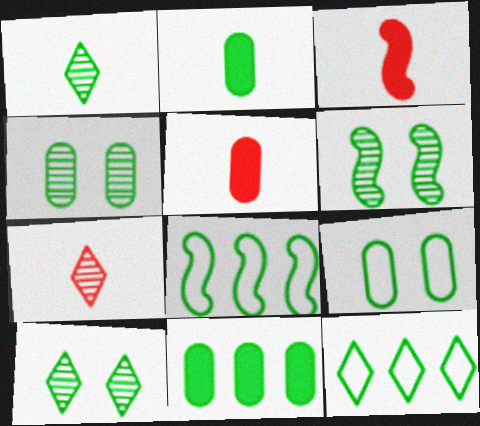[[2, 6, 12], 
[2, 8, 10], 
[4, 6, 10]]